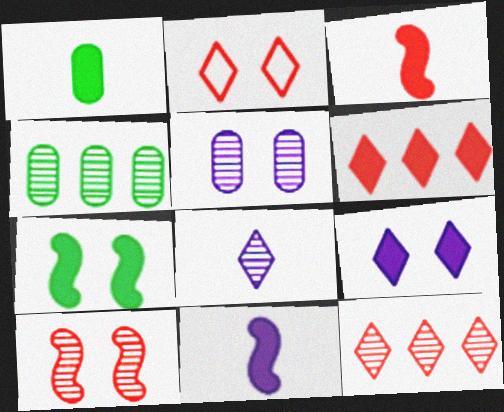[[2, 4, 11], 
[2, 5, 7], 
[4, 8, 10]]